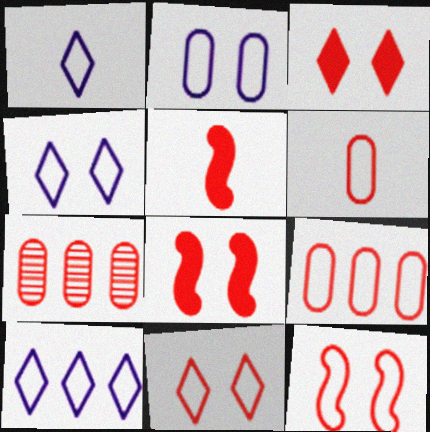[[1, 4, 10], 
[5, 7, 11]]